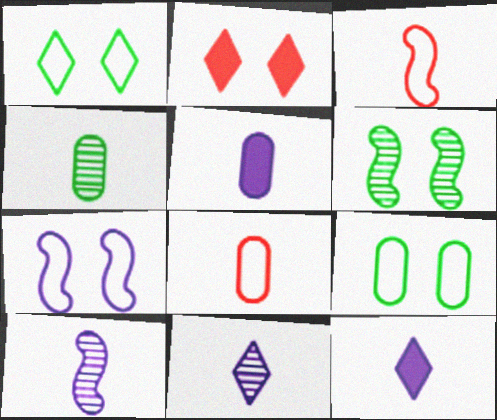[[3, 4, 12], 
[4, 5, 8]]